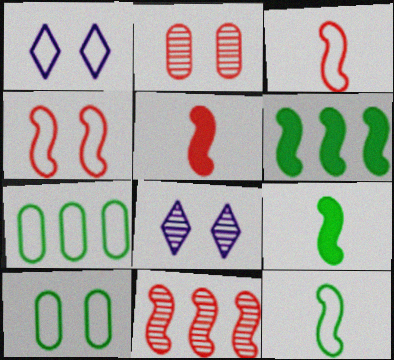[[1, 3, 7], 
[1, 4, 10], 
[4, 5, 11], 
[5, 7, 8]]